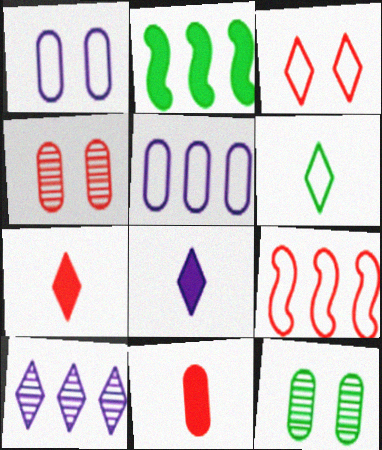[[1, 6, 9], 
[2, 6, 12], 
[4, 7, 9], 
[5, 11, 12], 
[8, 9, 12]]